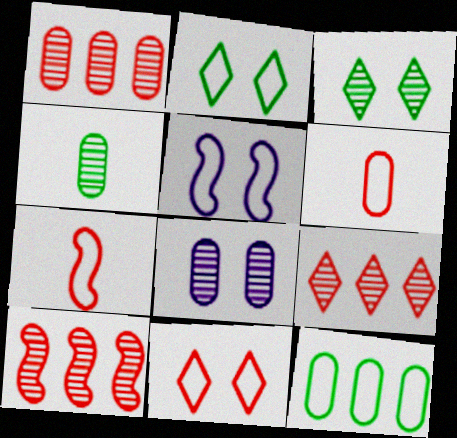[[1, 4, 8], 
[1, 9, 10]]